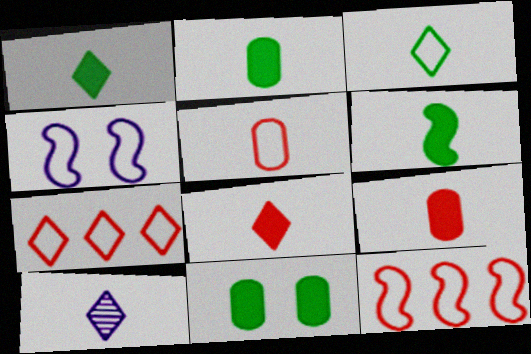[[1, 2, 6], 
[3, 8, 10], 
[5, 6, 10], 
[10, 11, 12]]